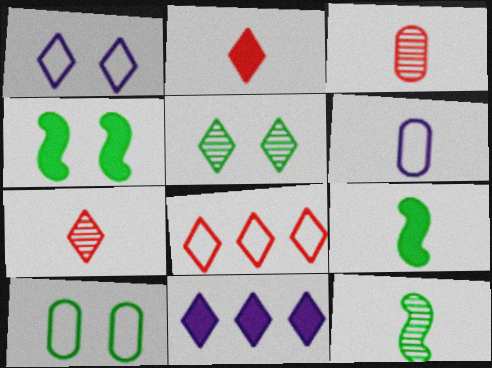[[2, 6, 12], 
[4, 5, 10], 
[6, 7, 9]]